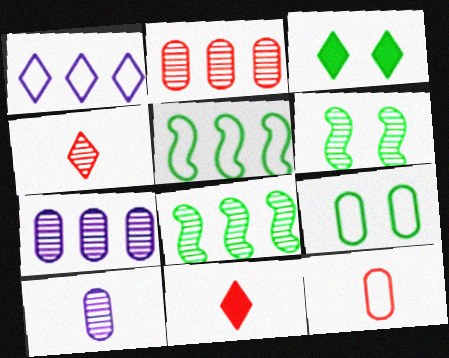[[1, 3, 4], 
[3, 6, 9], 
[4, 6, 7]]